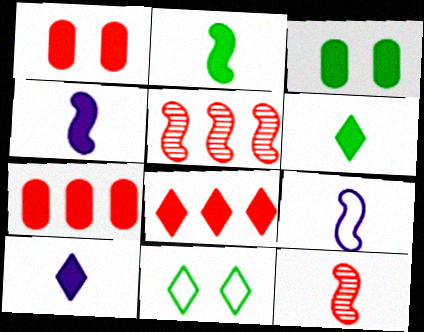[[2, 9, 12], 
[3, 4, 8]]